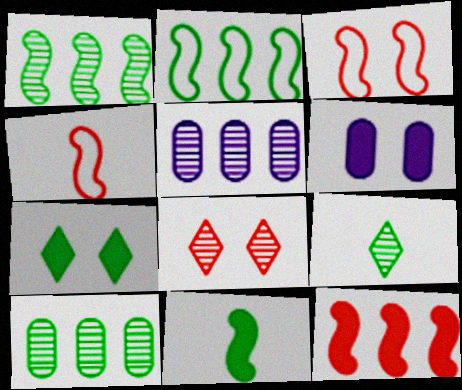[[4, 5, 7]]